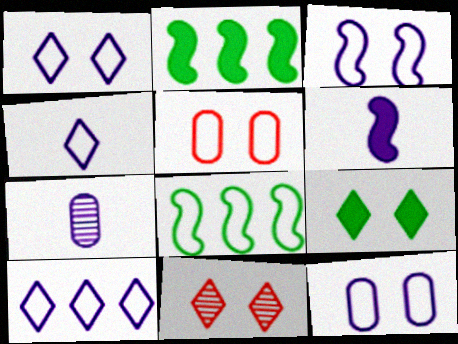[[1, 3, 12], 
[1, 4, 10], 
[1, 9, 11], 
[4, 5, 8], 
[4, 6, 7]]